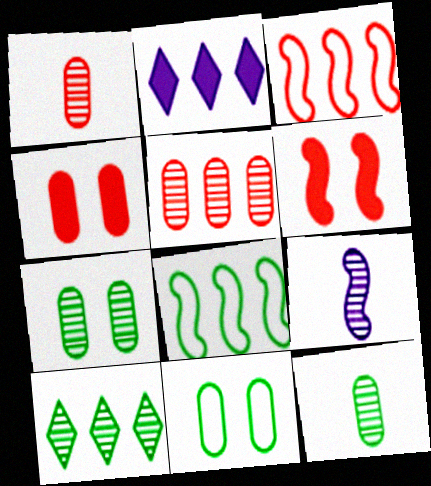[[2, 5, 8], 
[6, 8, 9]]